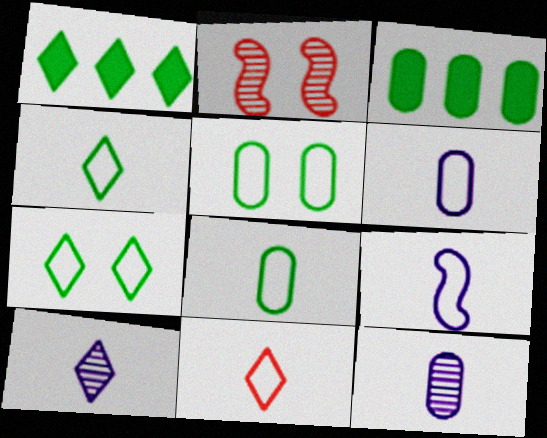[[1, 2, 6], 
[8, 9, 11]]